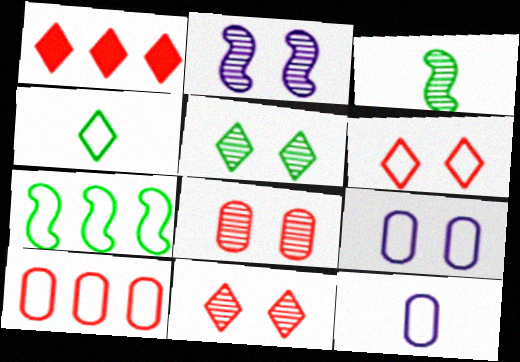[[1, 3, 9], 
[2, 5, 8], 
[6, 7, 12]]